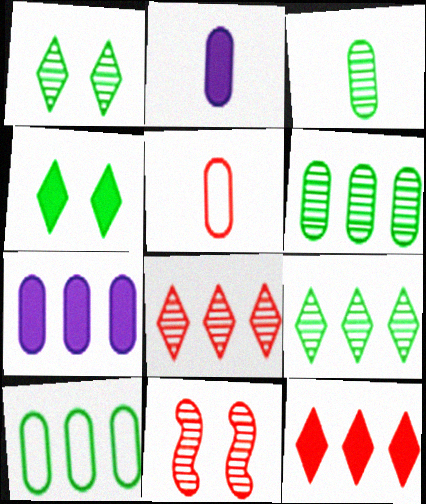[[2, 3, 5], 
[5, 11, 12]]